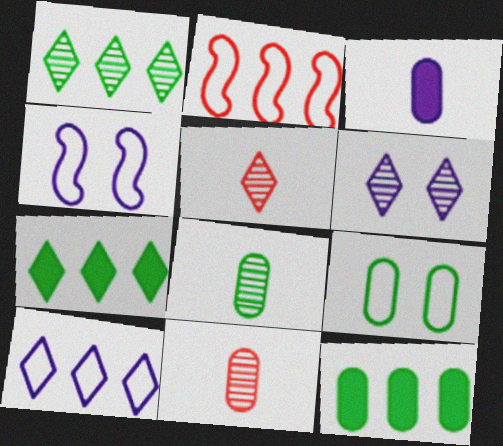[[1, 5, 6], 
[4, 5, 12], 
[4, 7, 11], 
[8, 9, 12]]